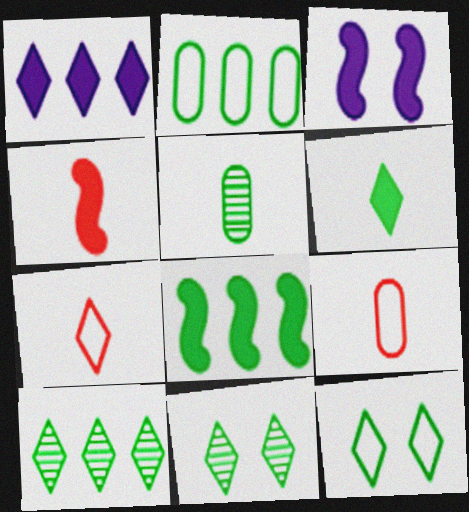[[1, 7, 11], 
[2, 8, 10], 
[3, 4, 8], 
[3, 9, 10], 
[5, 8, 12], 
[6, 10, 12]]